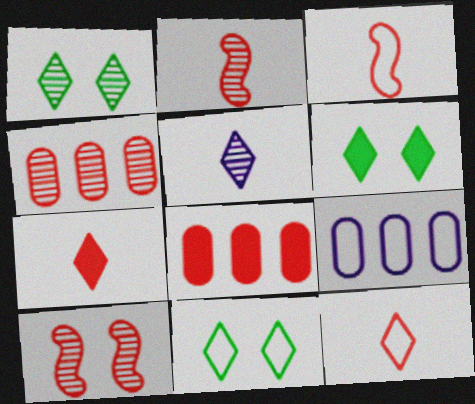[[1, 6, 11], 
[2, 6, 9], 
[3, 9, 11], 
[8, 10, 12]]